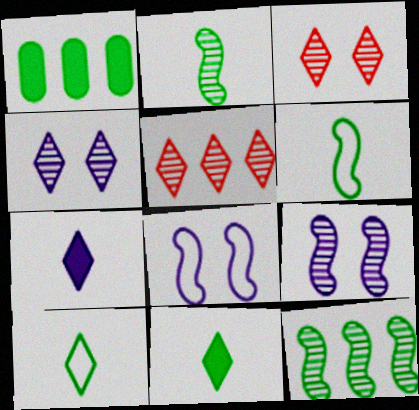[]